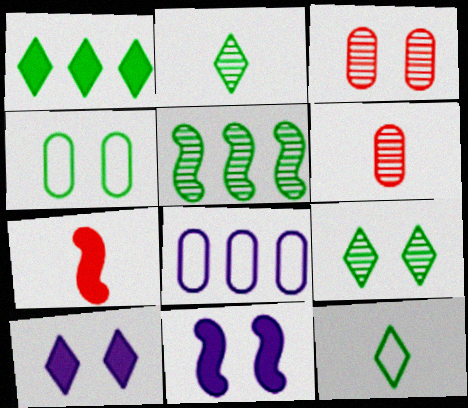[[1, 9, 12], 
[7, 8, 9]]